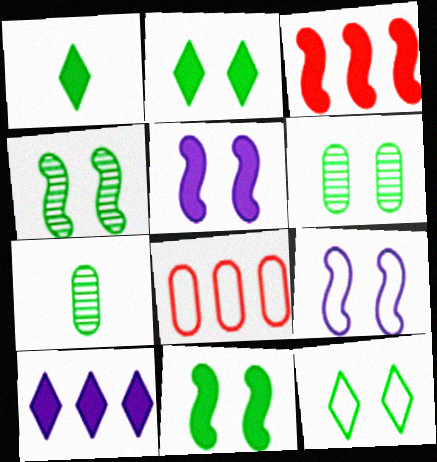[[6, 11, 12]]